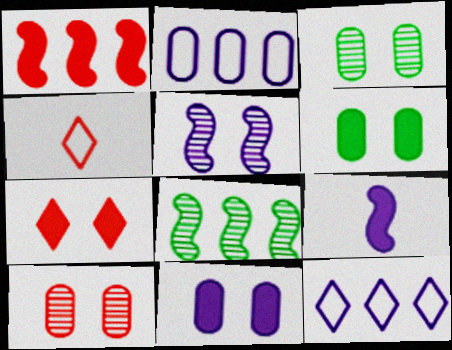[[1, 4, 10], 
[4, 8, 11]]